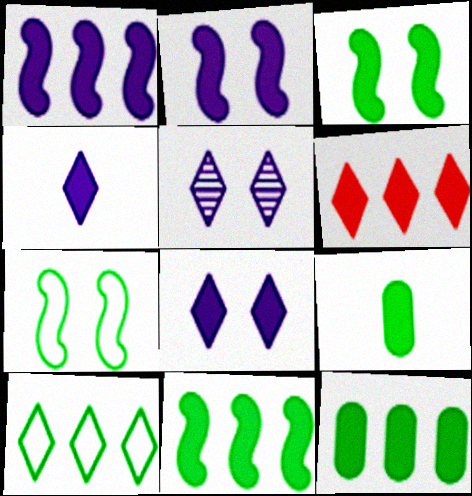[[1, 6, 12], 
[2, 6, 9]]